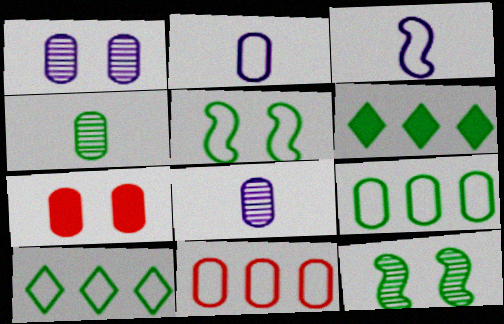[[4, 5, 6], 
[7, 8, 9]]